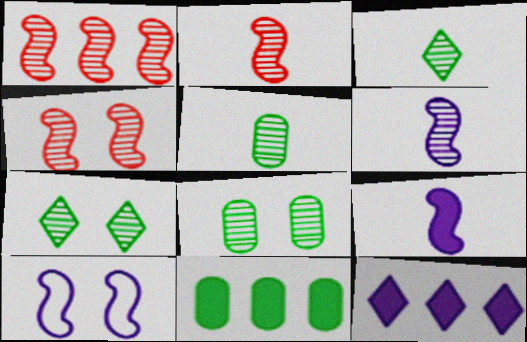[[1, 2, 4]]